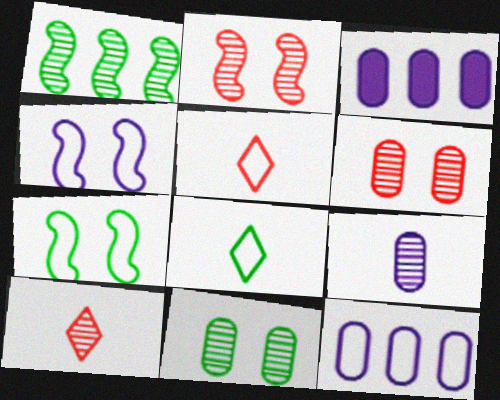[[2, 3, 8], 
[3, 7, 10], 
[5, 7, 12]]